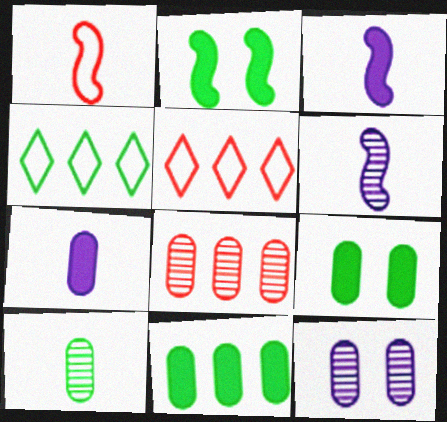[[2, 4, 10], 
[5, 6, 9], 
[8, 10, 12]]